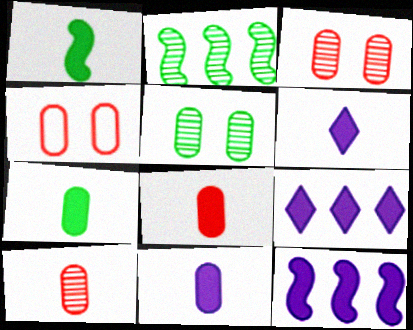[[1, 6, 8], 
[2, 4, 6], 
[7, 8, 11]]